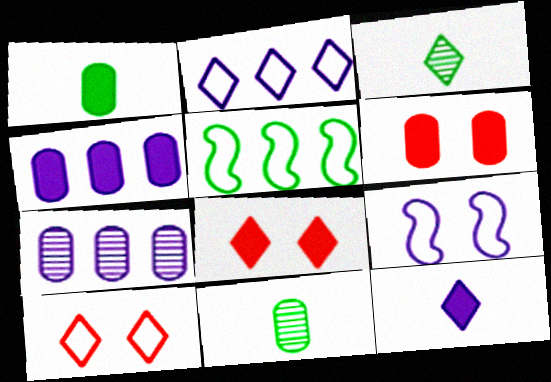[[1, 4, 6], 
[2, 3, 8], 
[7, 9, 12]]